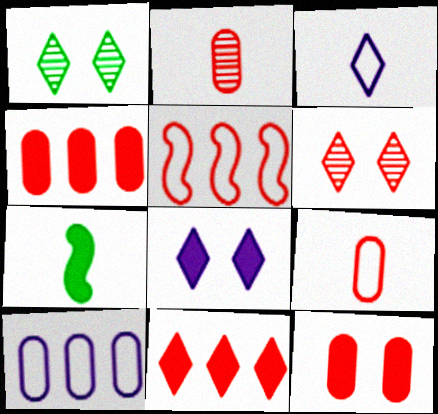[[1, 3, 11], 
[2, 3, 7], 
[4, 7, 8], 
[6, 7, 10]]